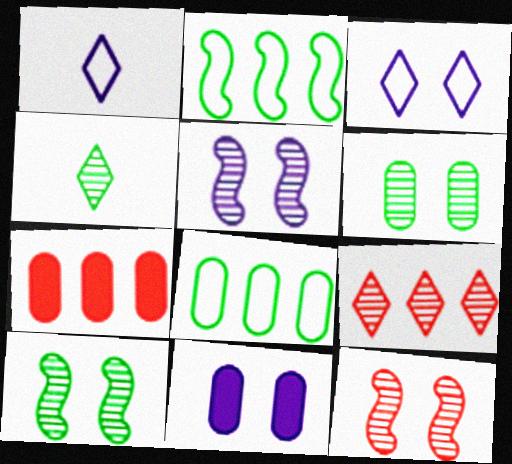[[1, 7, 10], 
[3, 5, 11], 
[5, 10, 12]]